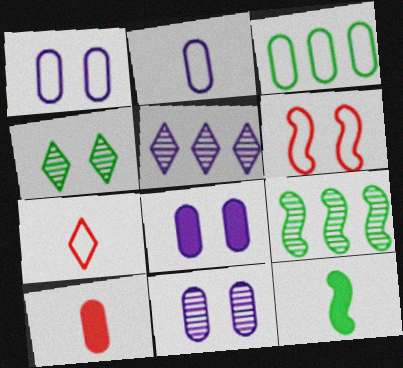[[1, 8, 11], 
[3, 4, 12], 
[3, 10, 11], 
[4, 6, 8], 
[7, 8, 9]]